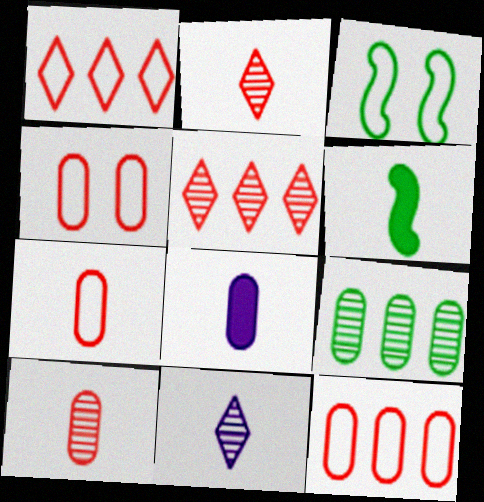[[3, 5, 8], 
[4, 7, 12], 
[4, 8, 9], 
[6, 7, 11]]